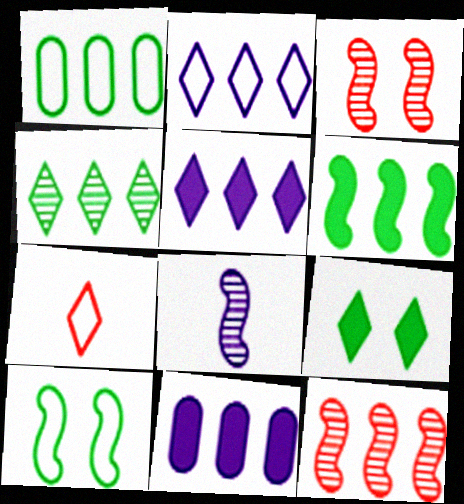[[1, 4, 6], 
[1, 5, 12]]